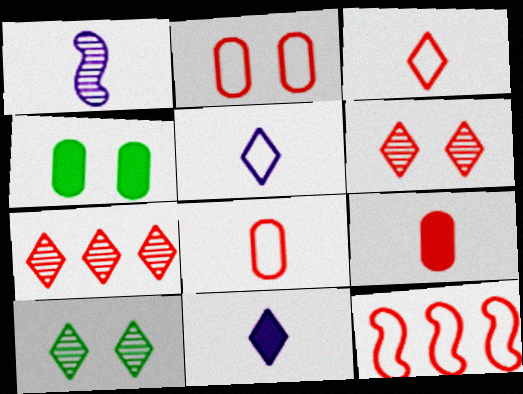[[2, 3, 12], 
[6, 9, 12]]